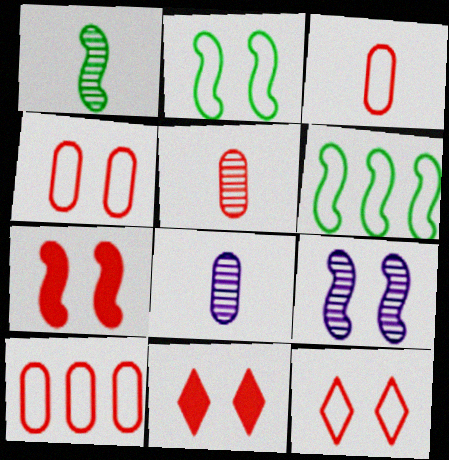[[2, 7, 9], 
[3, 4, 10], 
[6, 8, 11]]